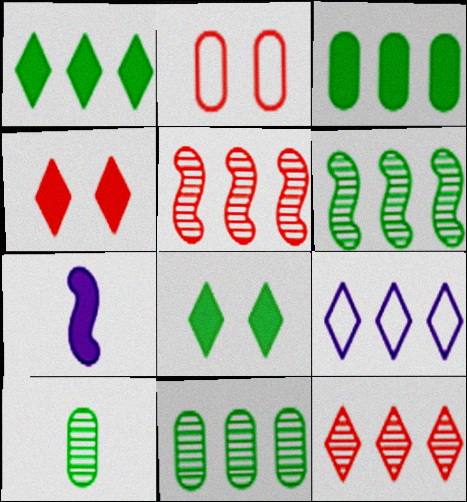[[1, 9, 12], 
[3, 4, 7], 
[3, 5, 9]]